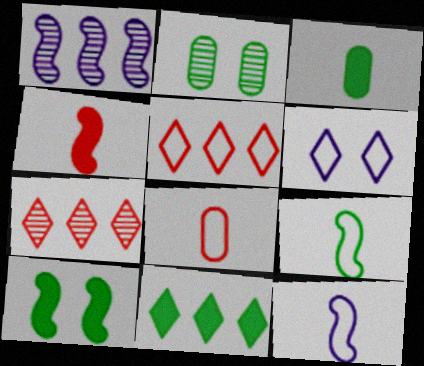[[2, 9, 11], 
[3, 10, 11]]